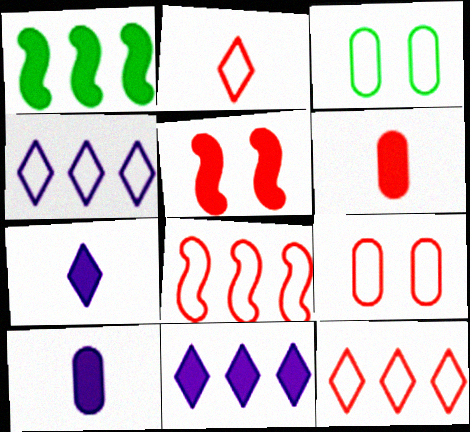[[2, 8, 9]]